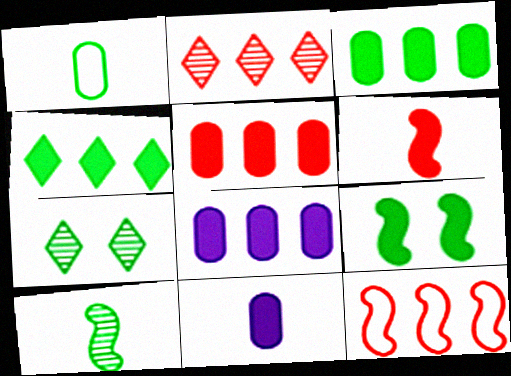[[2, 5, 12], 
[3, 5, 8], 
[7, 11, 12]]